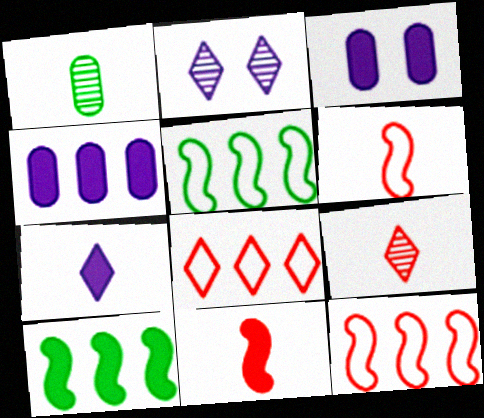[[1, 6, 7], 
[3, 5, 9]]